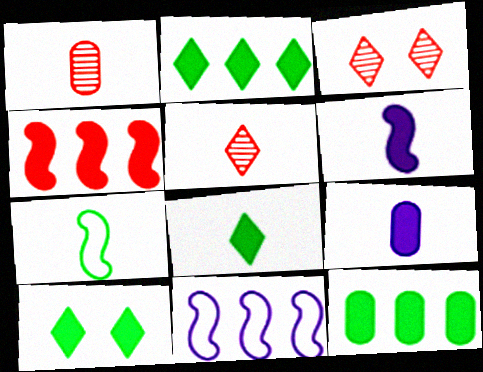[[1, 10, 11], 
[2, 8, 10], 
[4, 9, 10], 
[5, 7, 9]]